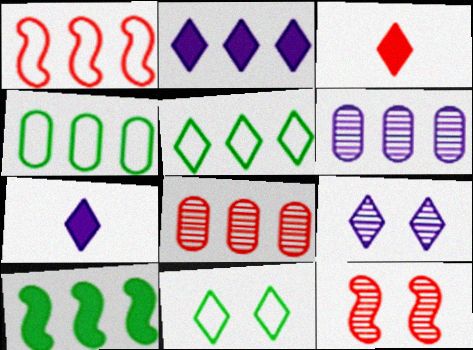[[3, 5, 9], 
[4, 7, 12]]